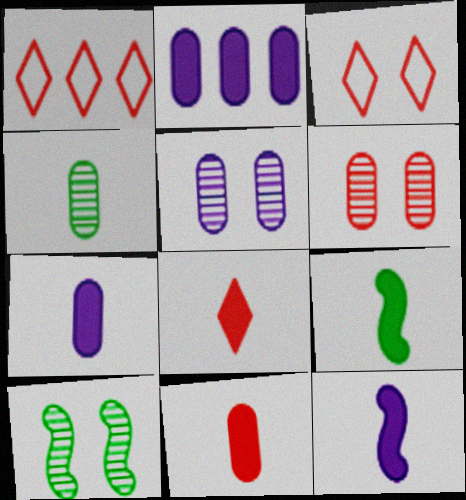[[1, 5, 9], 
[1, 7, 10], 
[7, 8, 9]]